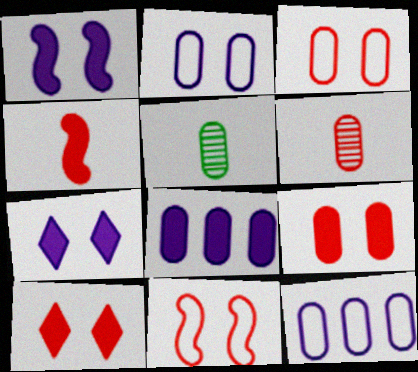[[3, 5, 8], 
[5, 9, 12]]